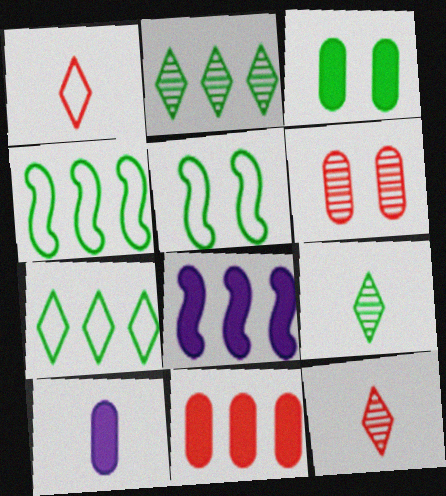[[3, 4, 9], 
[3, 10, 11]]